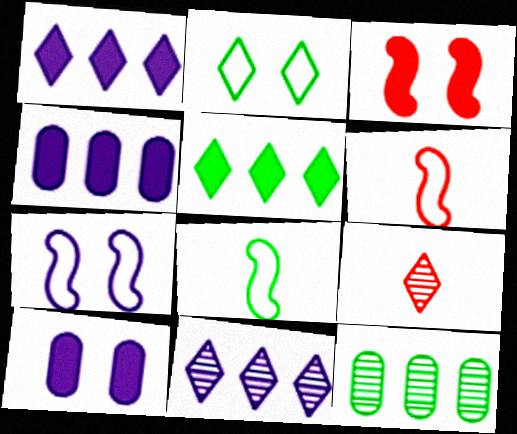[[1, 2, 9]]